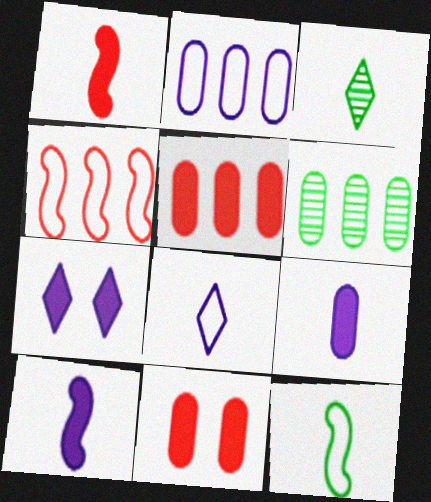[[2, 5, 6]]